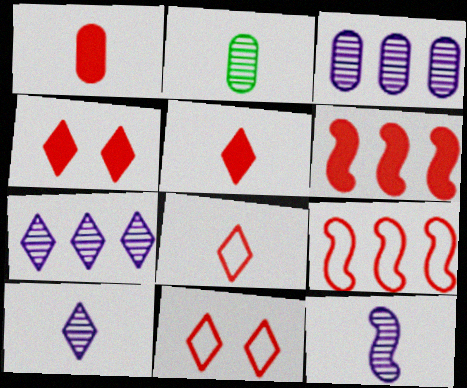[[1, 4, 6]]